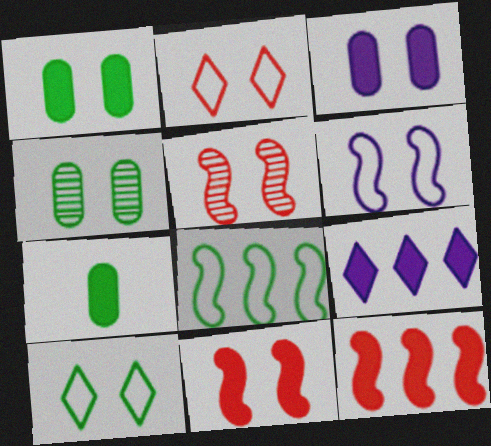[[3, 5, 10], 
[7, 9, 11]]